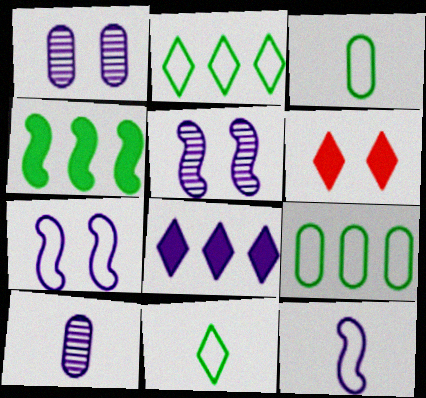[[1, 8, 12], 
[7, 8, 10]]